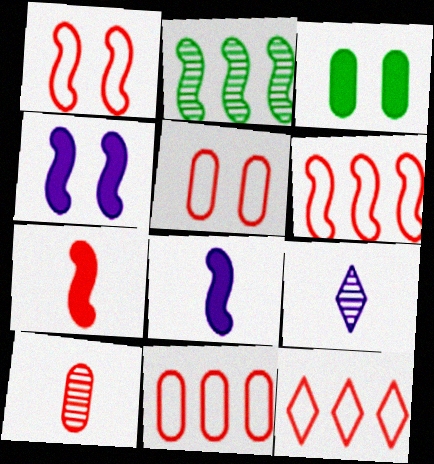[[1, 2, 8], 
[3, 6, 9], 
[6, 11, 12]]